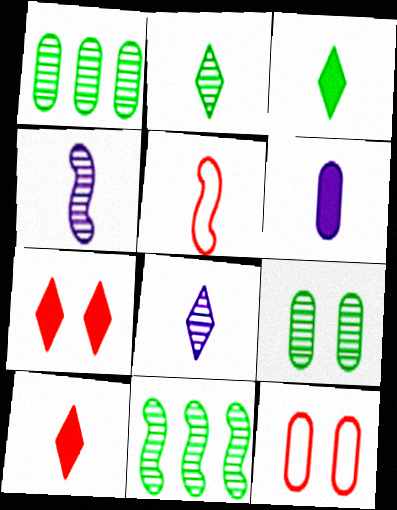[[1, 6, 12], 
[2, 5, 6], 
[2, 9, 11]]